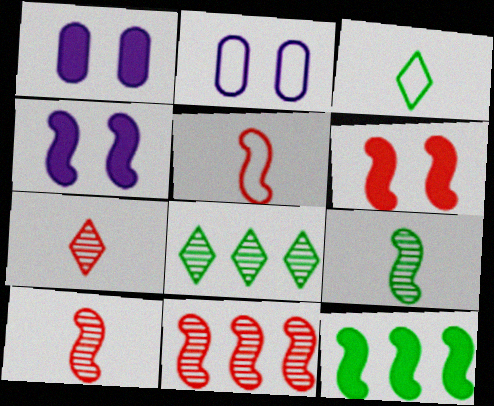[[1, 3, 11], 
[1, 5, 8], 
[2, 7, 12], 
[5, 6, 11]]